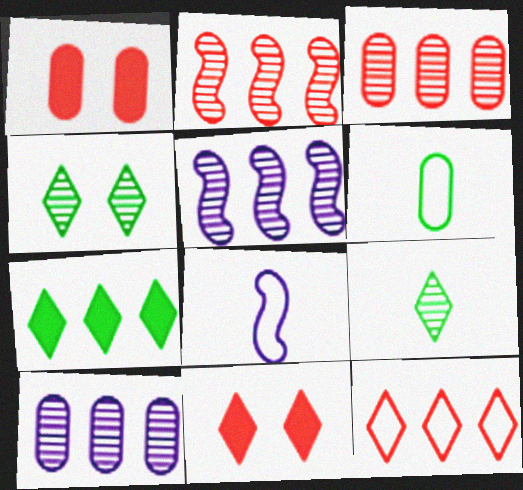[[1, 6, 10], 
[5, 6, 11]]